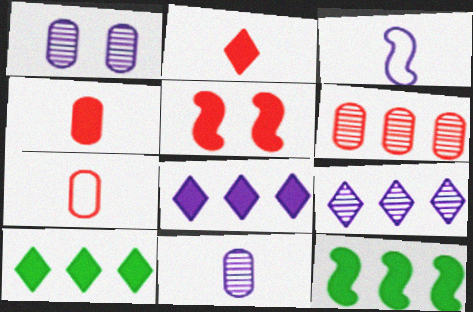[[1, 3, 8]]